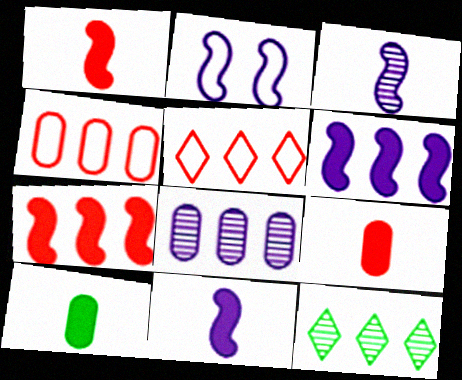[[2, 3, 6], 
[2, 9, 12], 
[4, 6, 12]]